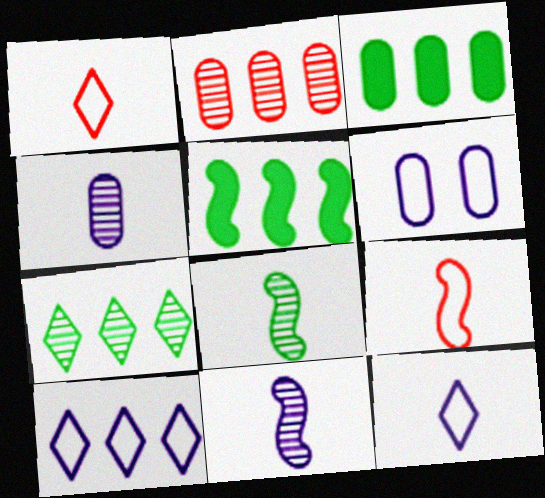[[2, 5, 10]]